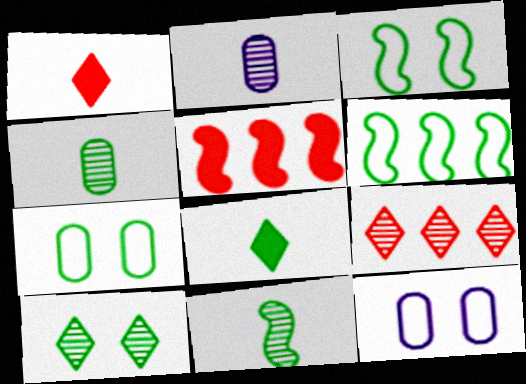[]